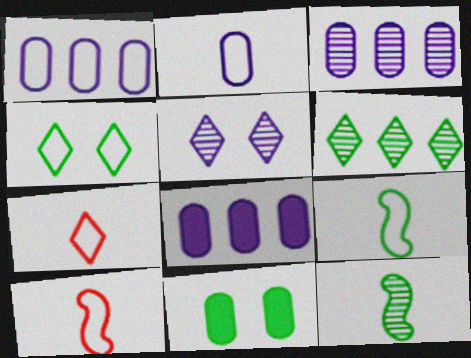[[1, 3, 8], 
[1, 4, 10], 
[2, 7, 9], 
[6, 9, 11]]